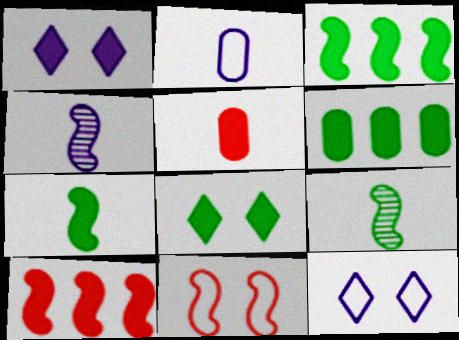[[1, 3, 5], 
[3, 4, 11], 
[6, 7, 8]]